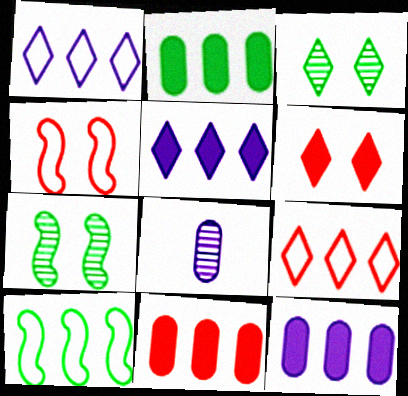[[2, 11, 12], 
[6, 8, 10]]